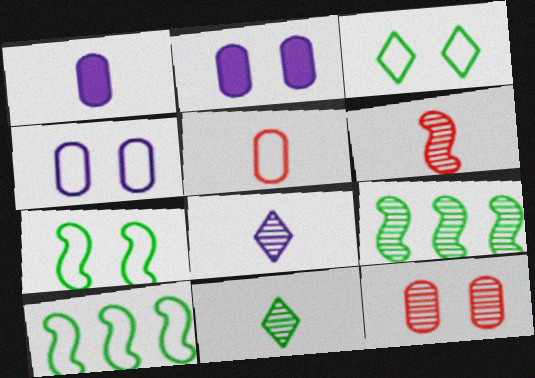[[8, 9, 12]]